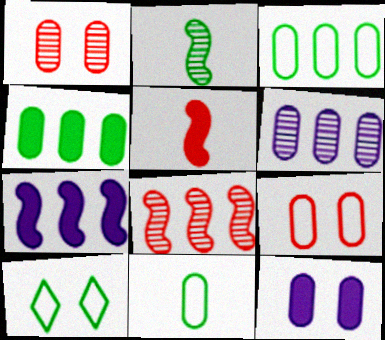[[2, 4, 10], 
[5, 6, 10]]